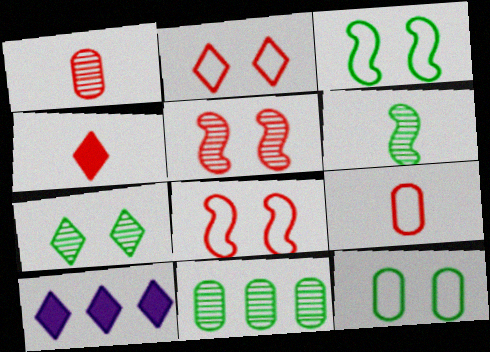[[1, 3, 10], 
[6, 7, 11]]